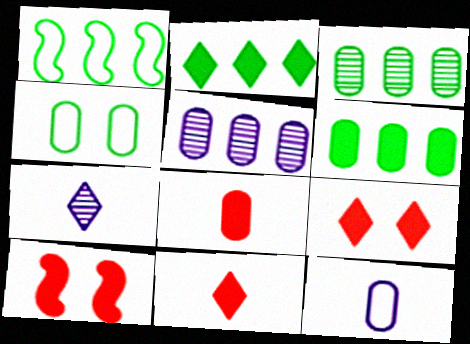[[1, 2, 3], 
[4, 5, 8]]